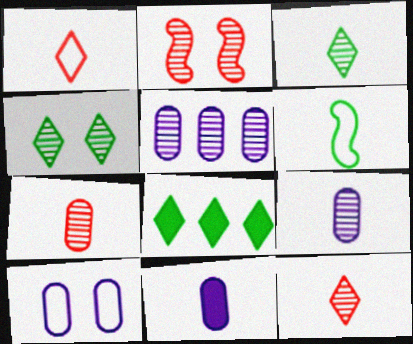[[2, 3, 5], 
[5, 10, 11], 
[6, 11, 12]]